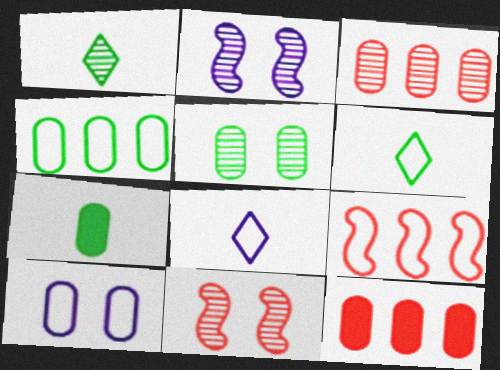[[1, 2, 3], 
[2, 6, 12], 
[3, 7, 10], 
[4, 5, 7], 
[6, 9, 10]]